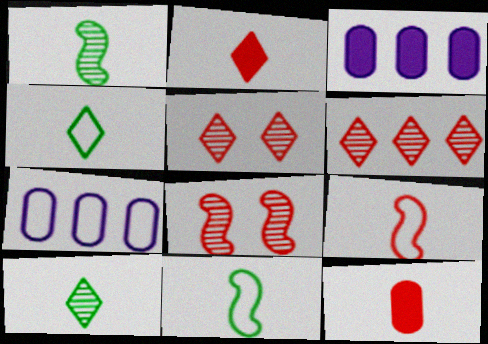[[3, 4, 8], 
[3, 5, 11]]